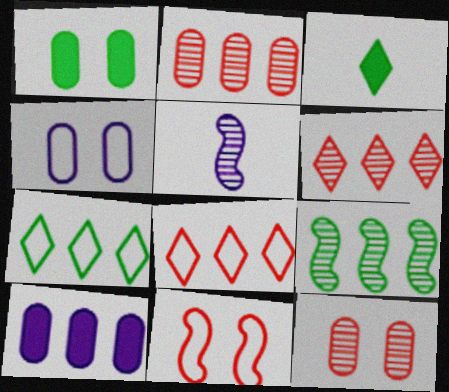[[1, 4, 12], 
[1, 5, 8], 
[8, 9, 10]]